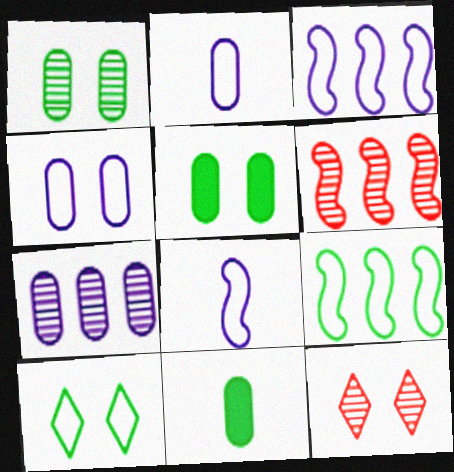[[3, 11, 12]]